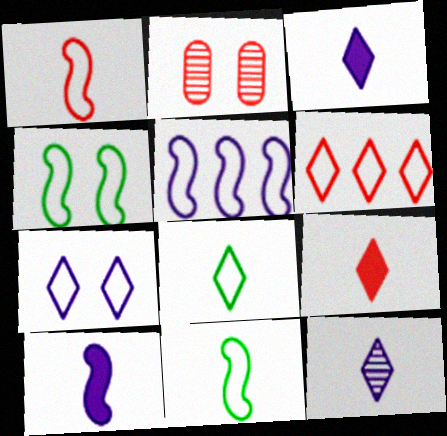[[1, 4, 5], 
[6, 7, 8], 
[8, 9, 12]]